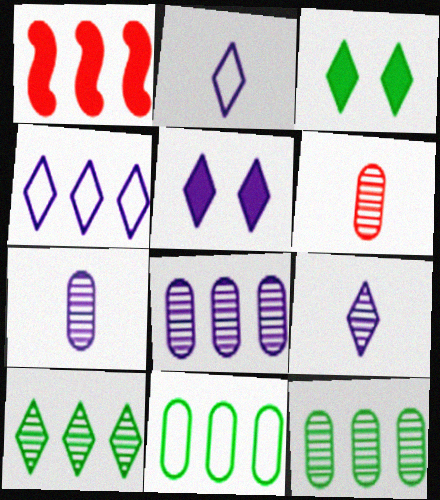[[1, 4, 12], 
[4, 5, 9]]